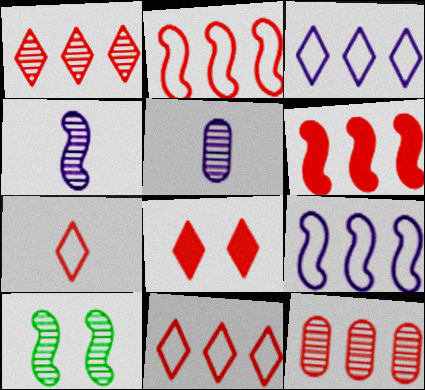[[1, 5, 10], 
[1, 7, 8], 
[6, 11, 12]]